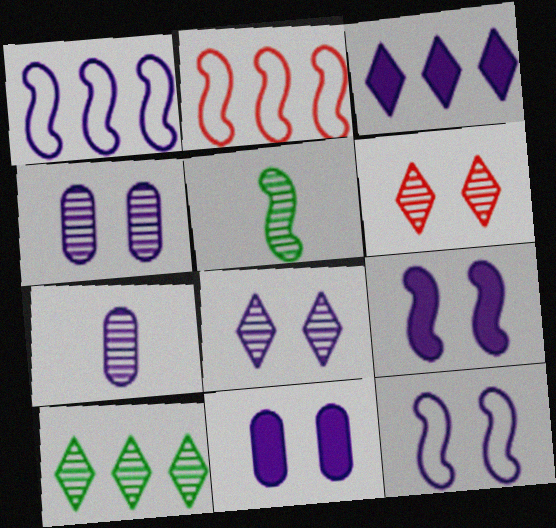[[2, 5, 9], 
[3, 7, 12], 
[8, 11, 12]]